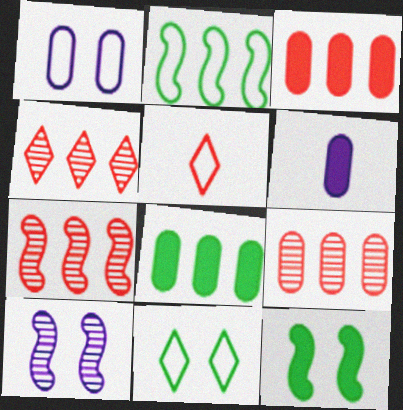[[1, 2, 5], 
[4, 7, 9], 
[5, 8, 10], 
[6, 7, 11]]